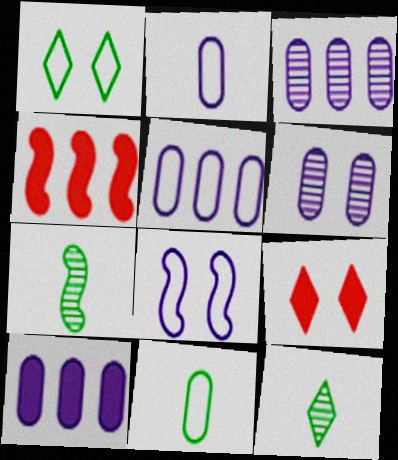[[2, 6, 10], 
[3, 5, 10], 
[4, 7, 8], 
[5, 7, 9]]